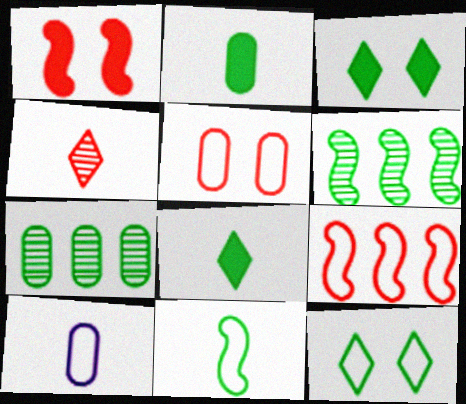[[2, 6, 12], 
[3, 7, 11], 
[9, 10, 12]]